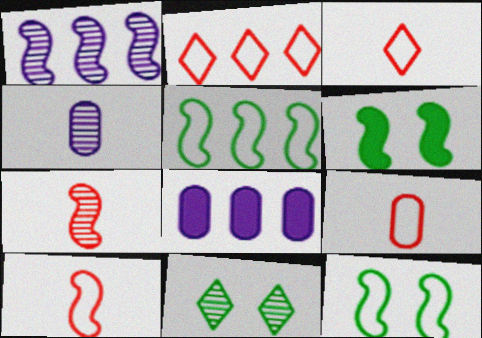[[1, 6, 10], 
[2, 4, 6], 
[3, 9, 10], 
[8, 10, 11]]